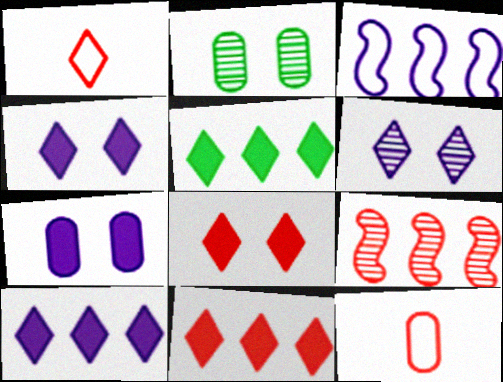[[1, 5, 6], 
[5, 10, 11], 
[8, 9, 12]]